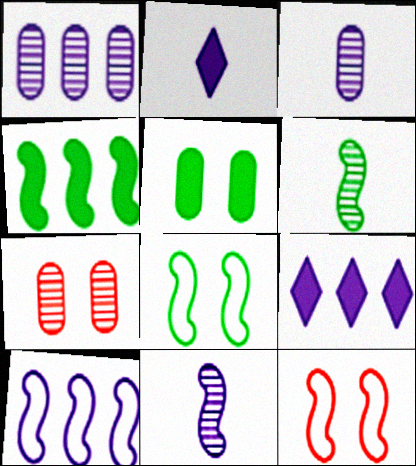[[1, 9, 10], 
[4, 6, 8], 
[4, 11, 12]]